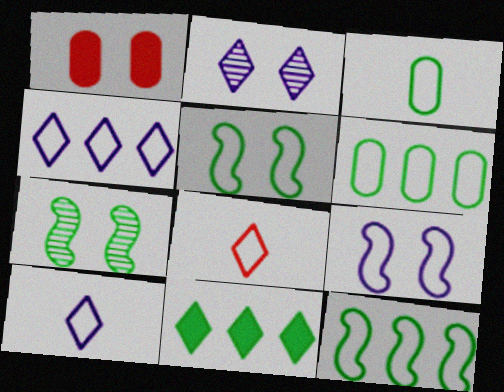[[1, 2, 5], 
[2, 8, 11], 
[3, 7, 11], 
[6, 8, 9]]